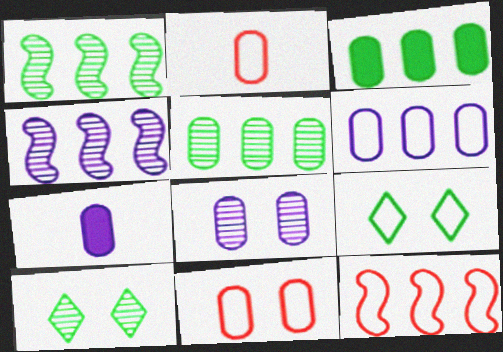[[2, 3, 8], 
[5, 7, 11], 
[6, 7, 8], 
[7, 10, 12]]